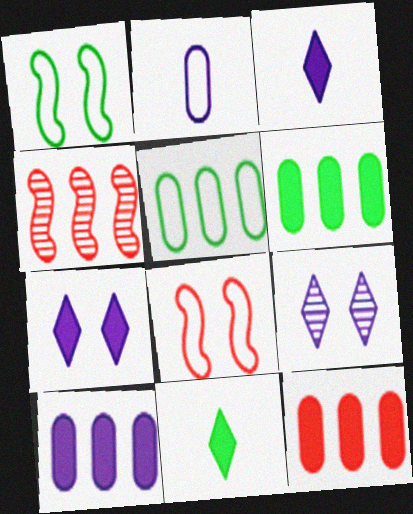[[6, 10, 12]]